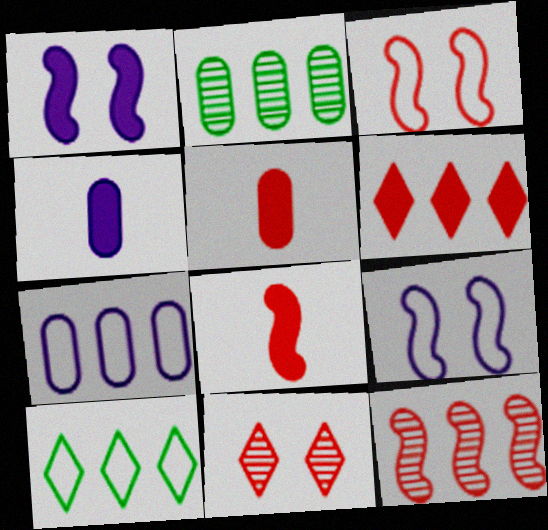[[3, 8, 12]]